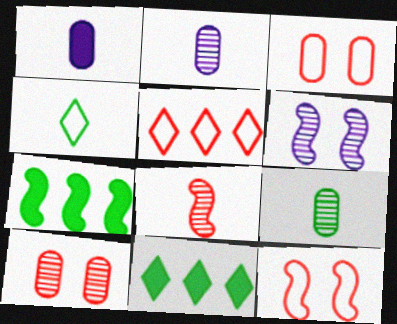[[1, 4, 8], 
[2, 11, 12]]